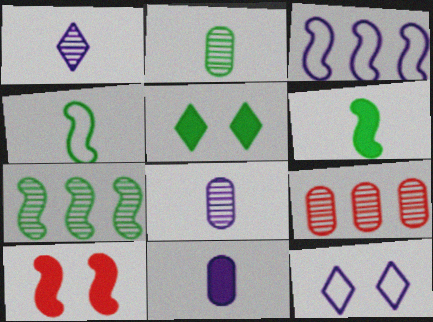[[6, 9, 12]]